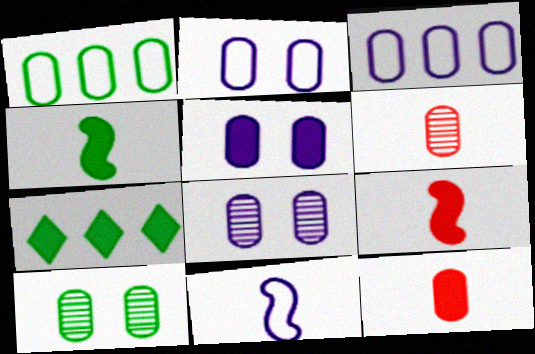[[1, 5, 6], 
[1, 8, 12], 
[2, 5, 8], 
[3, 10, 12], 
[5, 7, 9]]